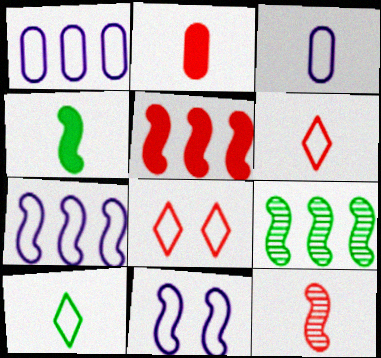[[2, 6, 12], 
[5, 7, 9]]